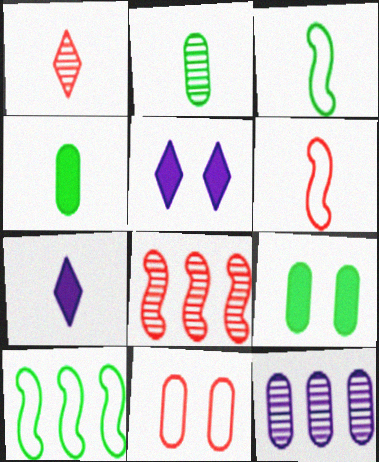[[2, 6, 7], 
[4, 11, 12]]